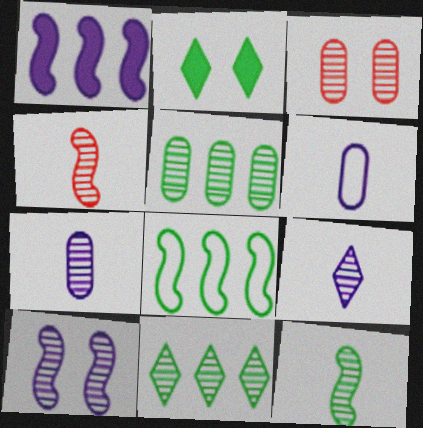[[3, 5, 7]]